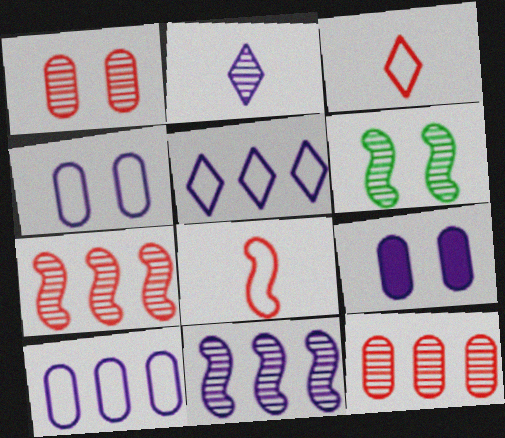[[2, 6, 12]]